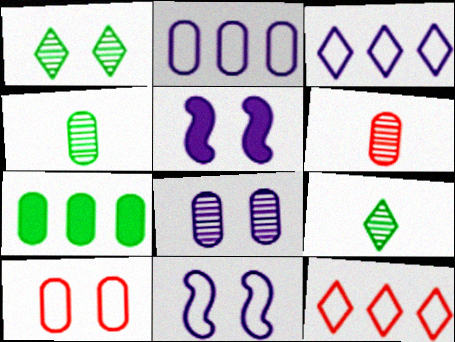[[1, 5, 10], 
[4, 5, 12]]